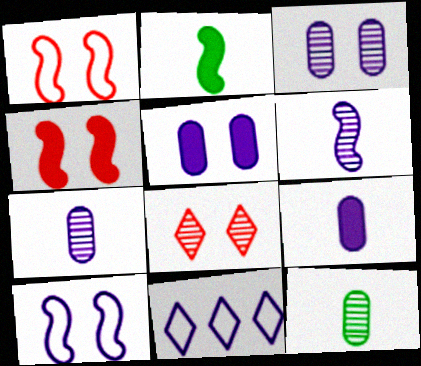[[4, 11, 12], 
[5, 6, 11]]